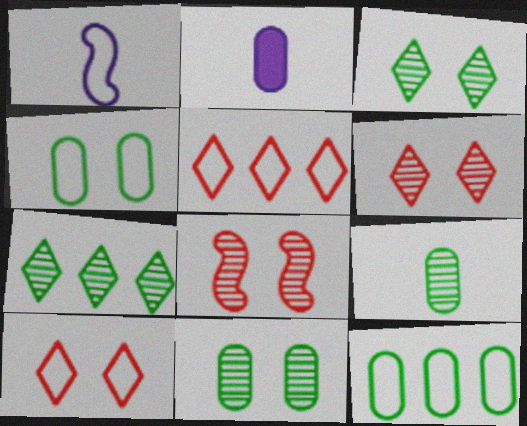[[1, 4, 5], 
[1, 10, 12]]